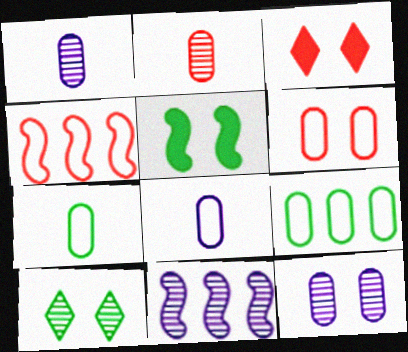[[2, 3, 4], 
[2, 10, 11], 
[3, 7, 11], 
[6, 8, 9]]